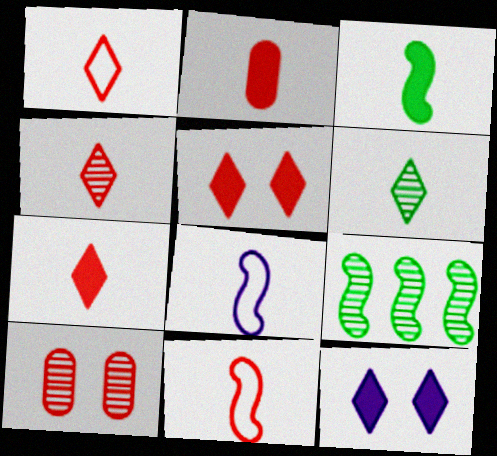[[1, 4, 7], 
[2, 4, 11], 
[2, 6, 8]]